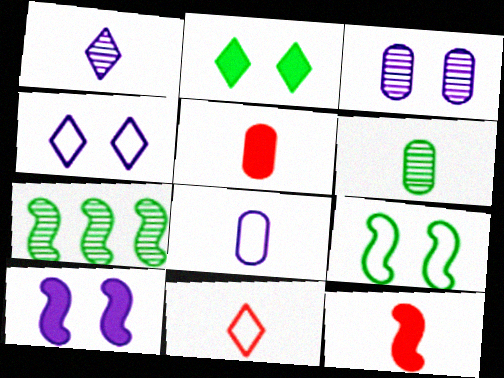[[3, 4, 10], 
[4, 5, 7], 
[5, 6, 8]]